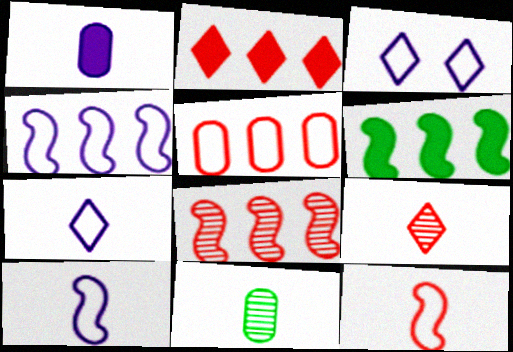[[2, 5, 8], 
[4, 6, 8]]